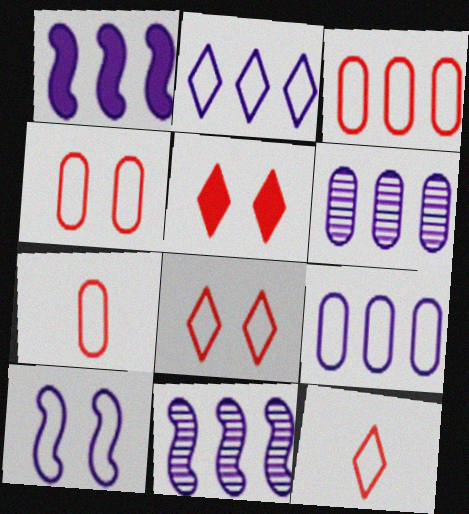[[1, 2, 6], 
[3, 4, 7]]